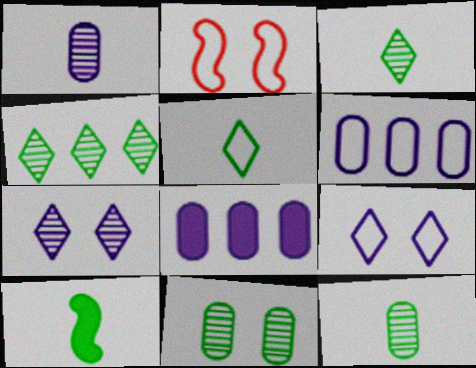[[2, 3, 8], 
[2, 5, 6], 
[5, 10, 12]]